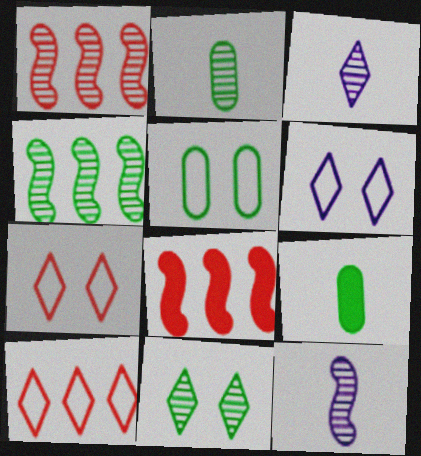[[1, 6, 9], 
[2, 4, 11], 
[2, 6, 8], 
[3, 5, 8]]